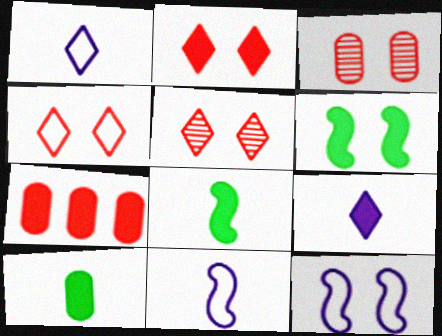[[2, 4, 5], 
[6, 7, 9]]